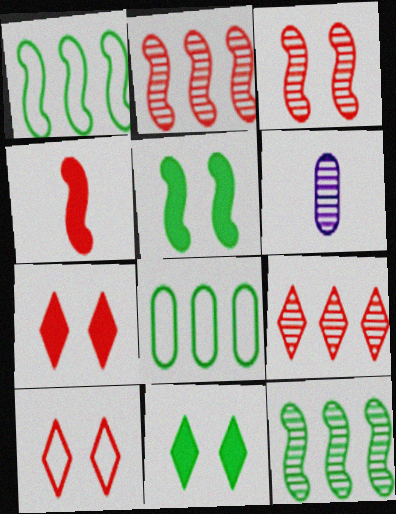[[1, 6, 7]]